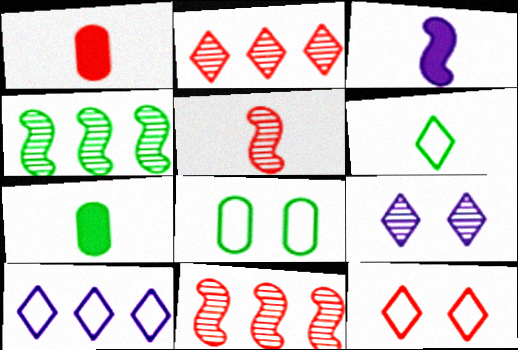[[1, 11, 12], 
[2, 3, 8], 
[6, 10, 12]]